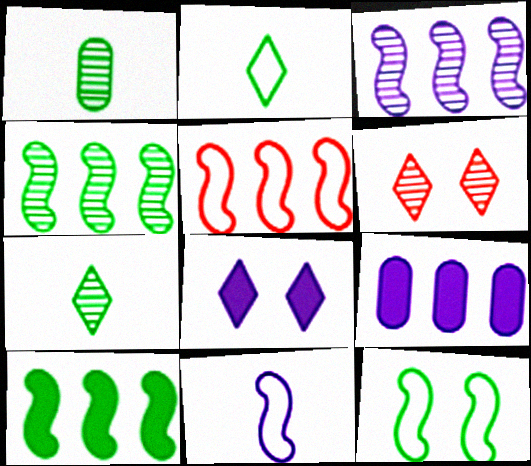[[1, 3, 6], 
[1, 5, 8], 
[3, 5, 10], 
[5, 11, 12]]